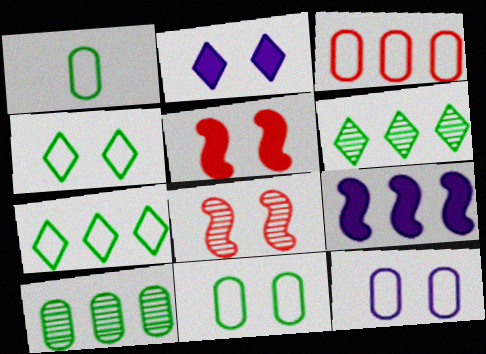[[1, 3, 12], 
[2, 8, 11], 
[3, 6, 9]]